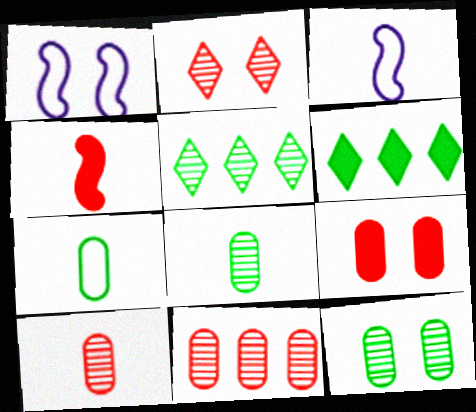[[1, 6, 10], 
[3, 5, 9]]